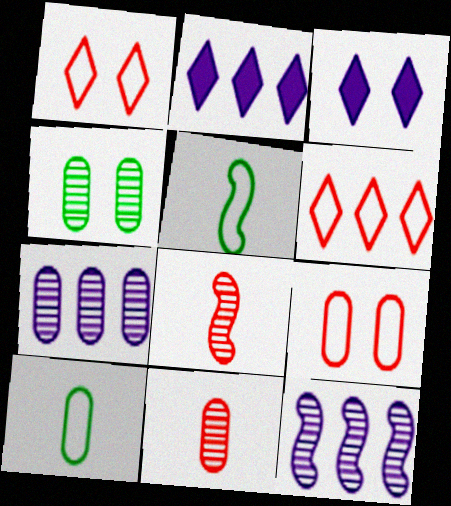[[4, 7, 11]]